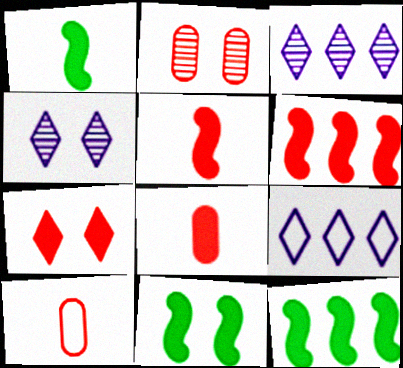[[1, 2, 9], 
[1, 11, 12], 
[3, 10, 11], 
[4, 10, 12], 
[6, 7, 8]]